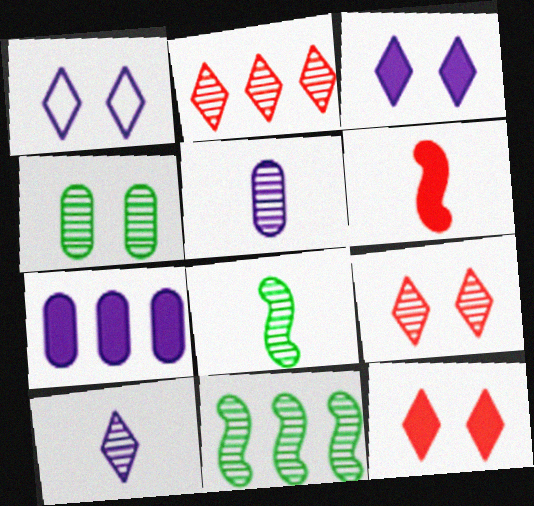[[5, 9, 11]]